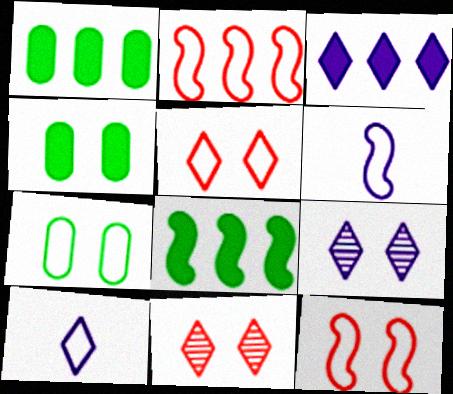[[1, 6, 11], 
[2, 7, 10], 
[3, 9, 10], 
[4, 9, 12]]